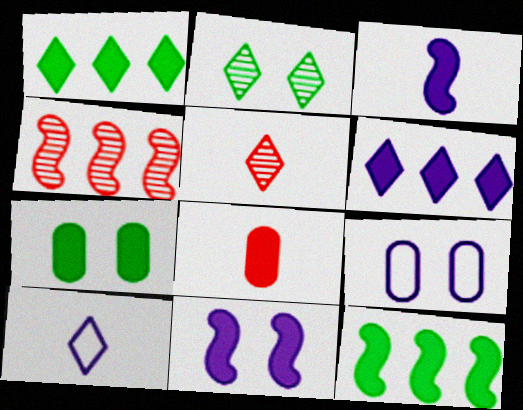[[1, 8, 11], 
[4, 7, 10], 
[5, 9, 12]]